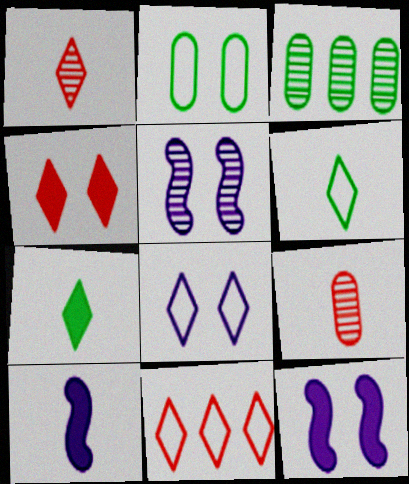[[1, 3, 5], 
[1, 4, 11], 
[2, 4, 5], 
[6, 8, 11], 
[6, 9, 10]]